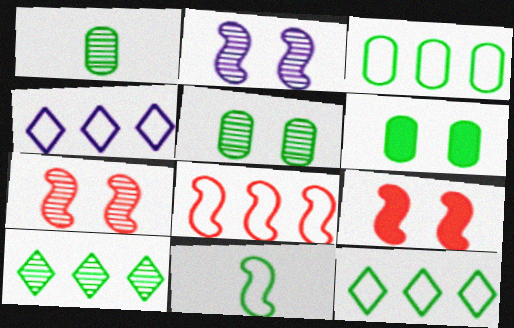[[1, 3, 6], 
[1, 4, 9], 
[3, 4, 8], 
[6, 10, 11]]